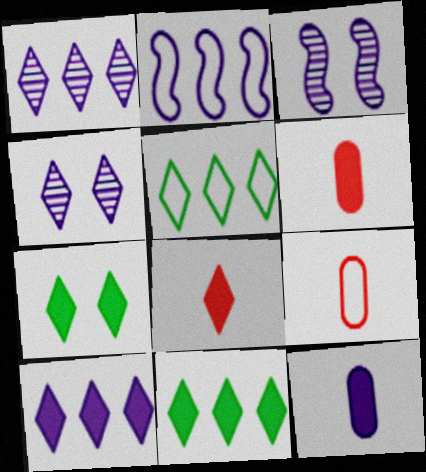[[2, 4, 12], 
[3, 5, 6], 
[3, 9, 11], 
[4, 5, 8], 
[7, 8, 10]]